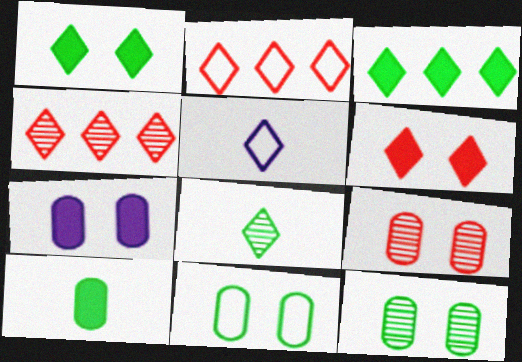[[1, 4, 5], 
[7, 9, 11]]